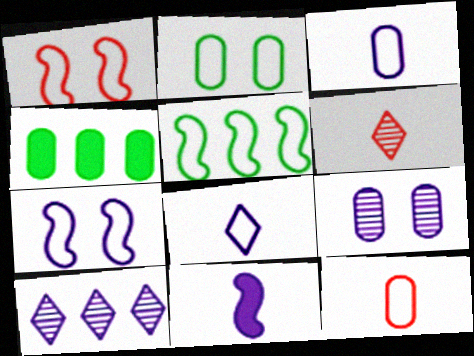[[4, 6, 7], 
[4, 9, 12]]